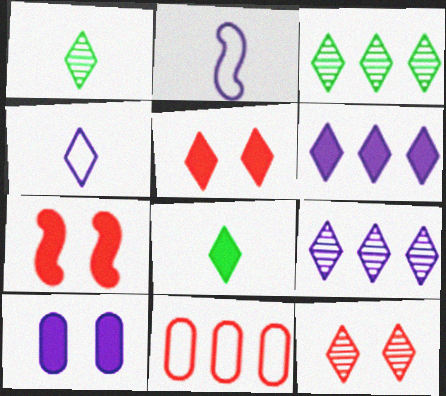[[1, 9, 12], 
[2, 9, 10], 
[3, 4, 5], 
[5, 6, 8]]